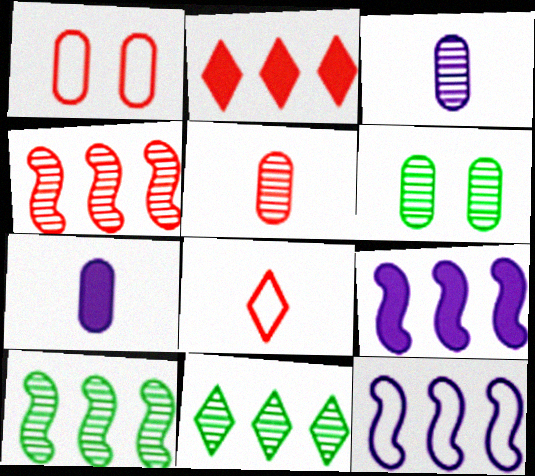[[6, 8, 9]]